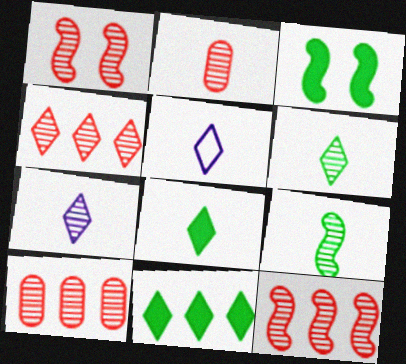[[1, 2, 4], 
[2, 7, 9], 
[3, 5, 10], 
[4, 10, 12]]